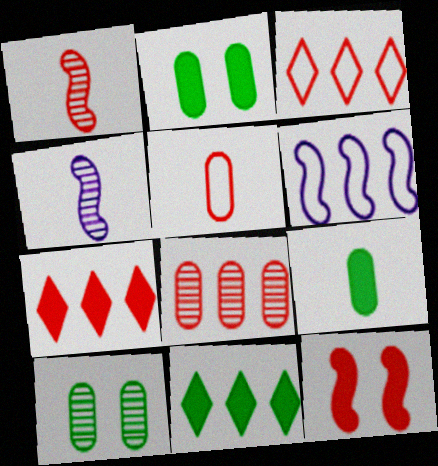[[2, 3, 4], 
[6, 8, 11]]